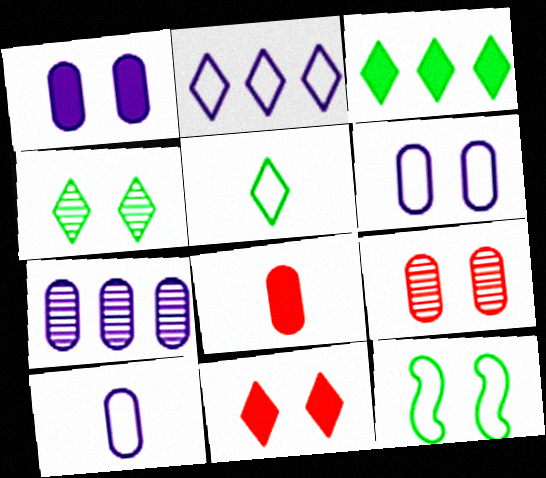[[1, 7, 10], 
[3, 4, 5]]